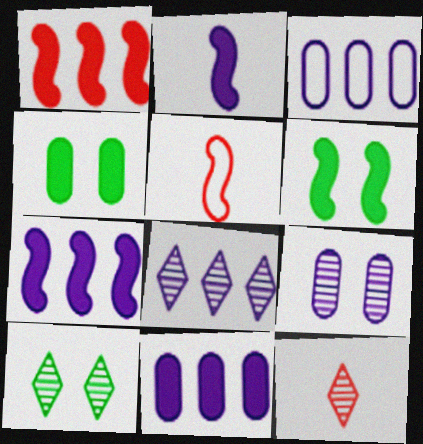[[1, 2, 6], 
[3, 6, 12], 
[3, 7, 8], 
[4, 5, 8], 
[5, 10, 11], 
[8, 10, 12]]